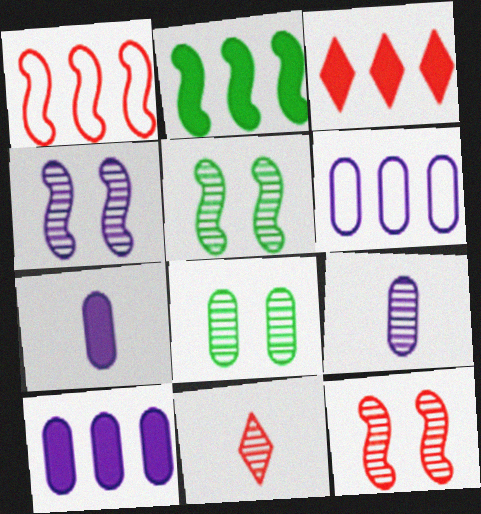[[2, 3, 10], 
[4, 5, 12]]